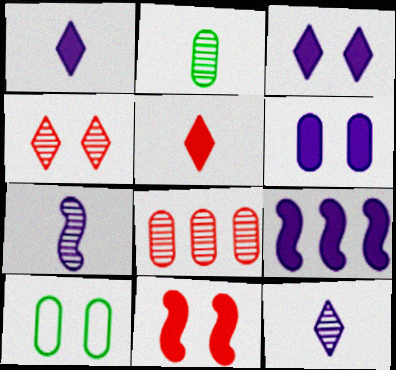[[1, 6, 9]]